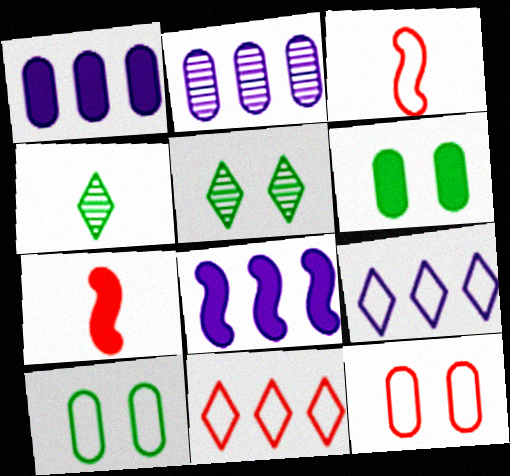[[1, 3, 5], 
[2, 8, 9], 
[3, 9, 10], 
[3, 11, 12], 
[4, 8, 12]]